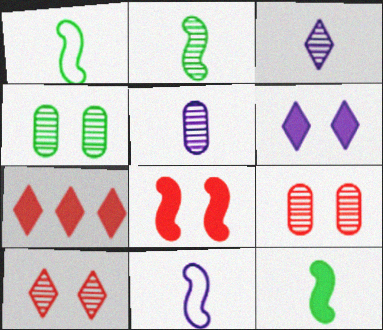[[1, 2, 12], 
[4, 7, 11]]